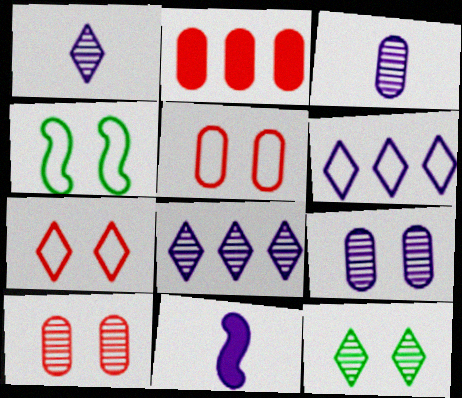[[1, 2, 4], 
[6, 9, 11]]